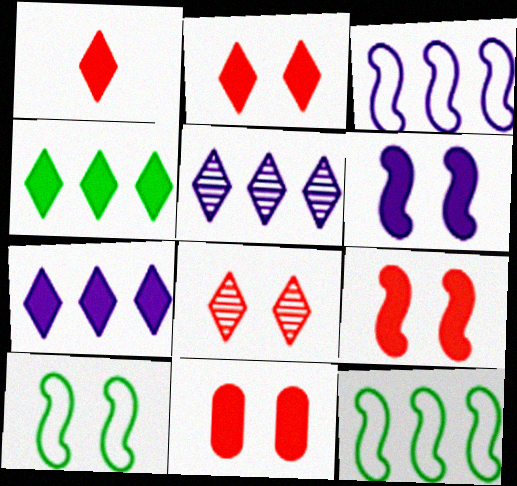[[2, 9, 11]]